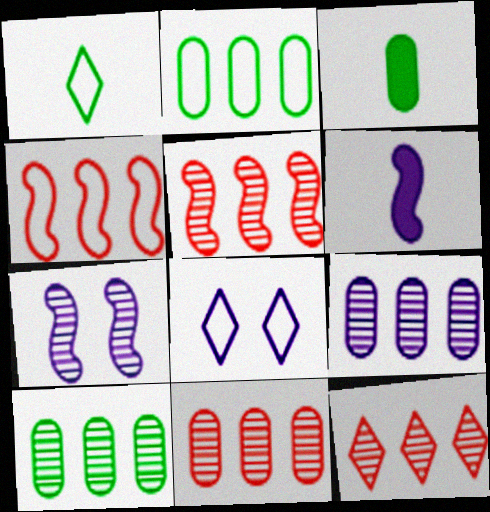[[3, 5, 8], 
[5, 11, 12], 
[6, 8, 9], 
[9, 10, 11]]